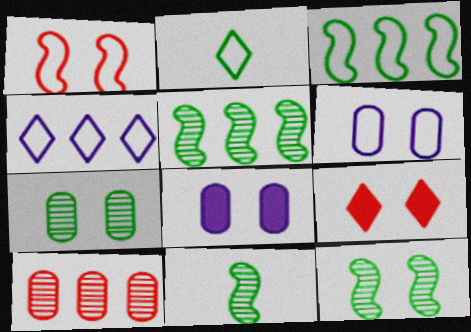[[5, 11, 12], 
[6, 9, 12]]